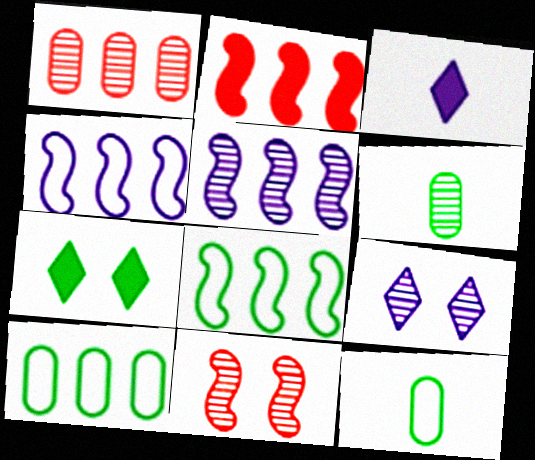[[2, 5, 8], 
[2, 9, 12], 
[3, 10, 11], 
[6, 7, 8]]